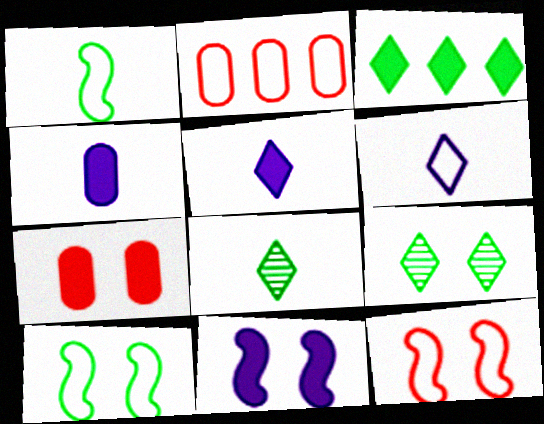[[2, 6, 10], 
[2, 8, 11]]